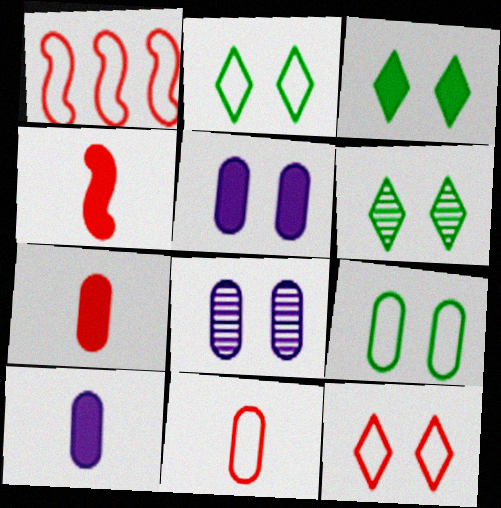[[1, 6, 10], 
[1, 11, 12], 
[2, 3, 6]]